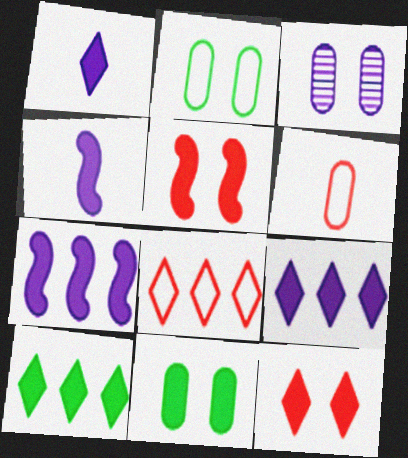[[1, 10, 12]]